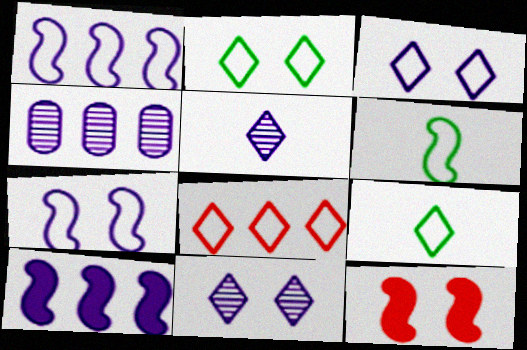[[3, 8, 9], 
[4, 9, 12]]